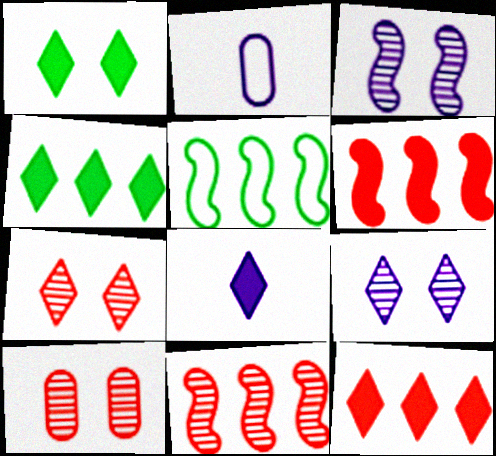[[1, 2, 11], 
[1, 8, 12], 
[5, 8, 10]]